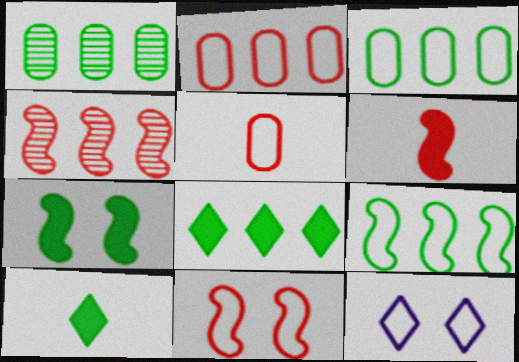[[1, 6, 12], 
[1, 8, 9], 
[4, 6, 11], 
[5, 9, 12]]